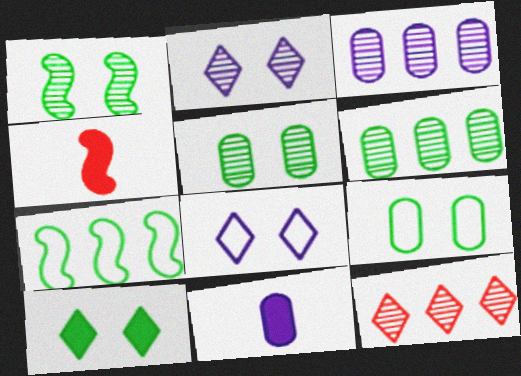[[1, 9, 10], 
[4, 6, 8]]